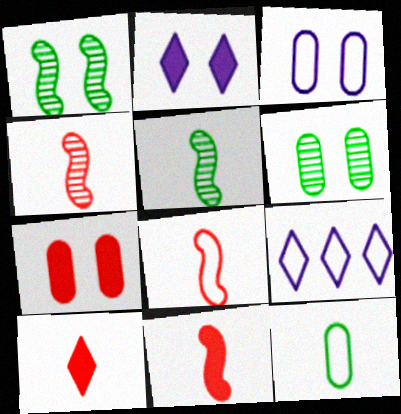[[3, 6, 7], 
[4, 8, 11], 
[5, 7, 9], 
[6, 9, 11]]